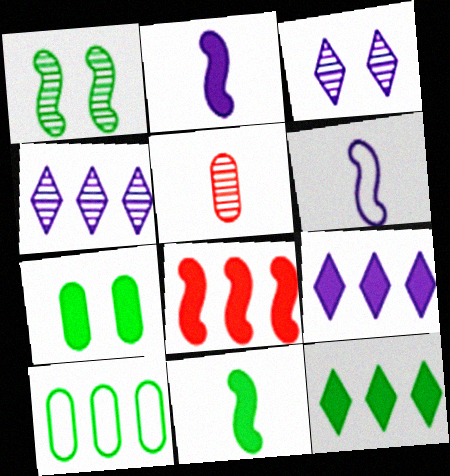[[1, 4, 5], 
[1, 6, 8], 
[4, 8, 10], 
[7, 11, 12]]